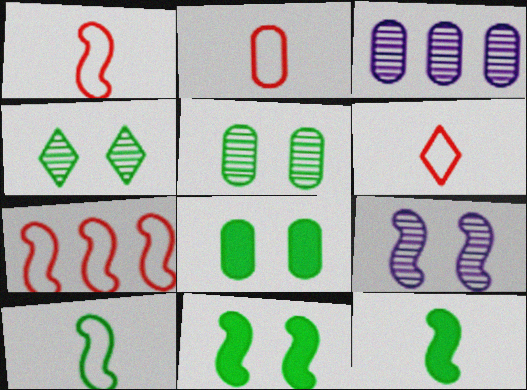[[1, 2, 6], 
[2, 3, 8], 
[3, 6, 11], 
[7, 9, 12]]